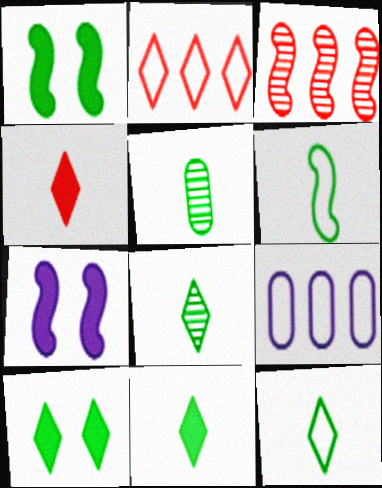[[2, 5, 7], 
[3, 6, 7], 
[5, 6, 11], 
[8, 11, 12]]